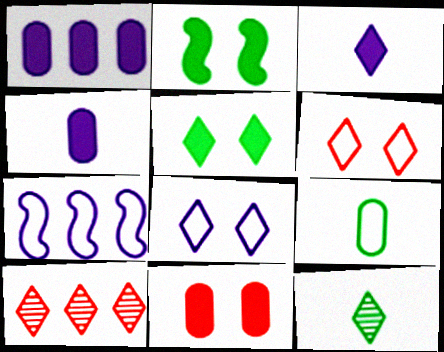[[6, 7, 9], 
[7, 11, 12]]